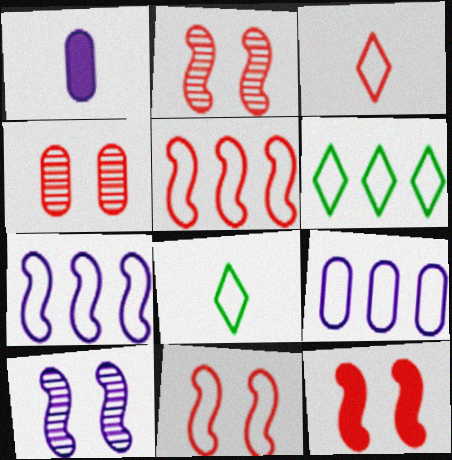[[1, 2, 6], 
[2, 11, 12], 
[5, 6, 9], 
[8, 9, 11]]